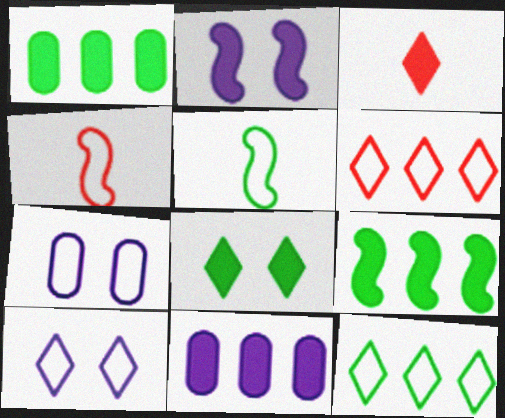[[1, 2, 3], 
[4, 7, 12], 
[5, 6, 7]]